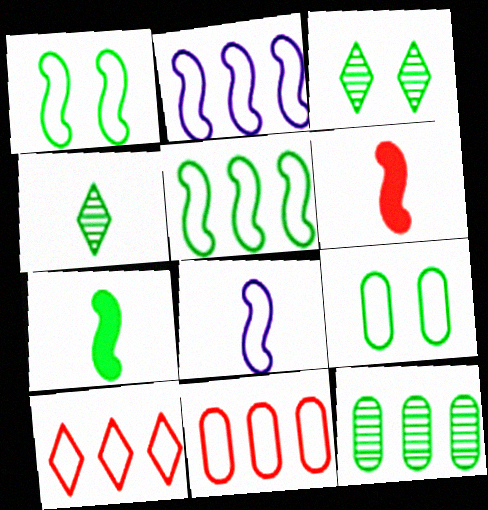[[8, 9, 10]]